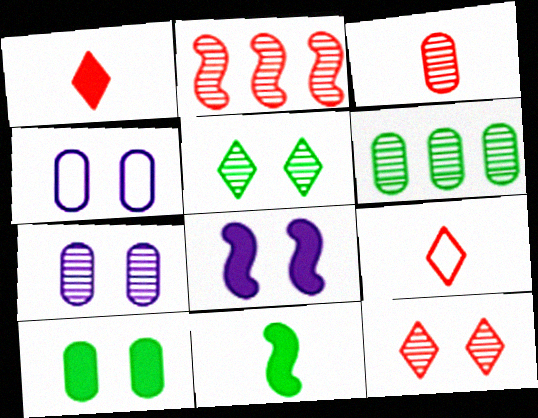[[2, 3, 12], 
[3, 6, 7], 
[6, 8, 9]]